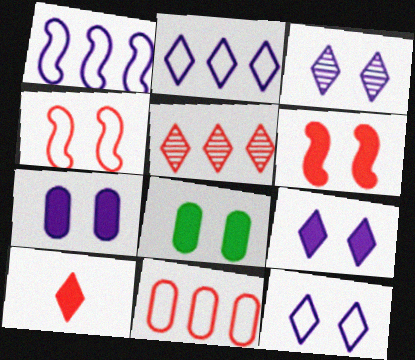[[3, 4, 8], 
[3, 9, 12], 
[6, 8, 9]]